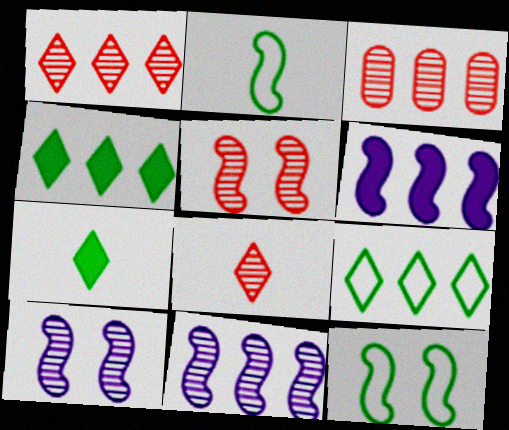[[2, 5, 6], 
[3, 5, 8], 
[3, 6, 9]]